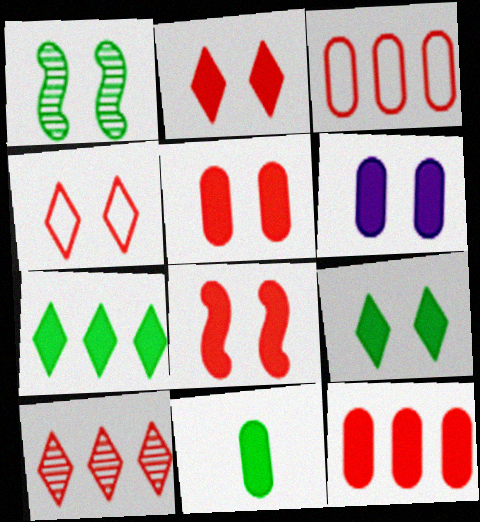[[1, 4, 6], 
[2, 5, 8], 
[6, 8, 9], 
[6, 11, 12]]